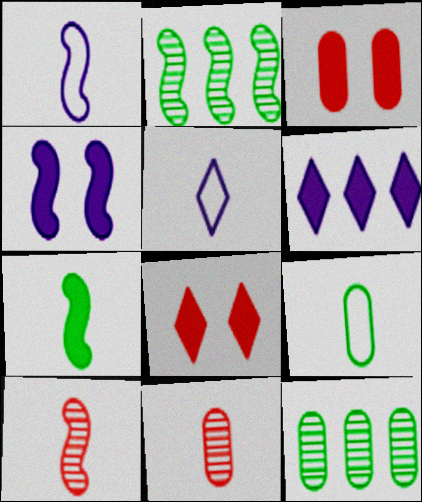[[1, 7, 10], 
[1, 8, 12], 
[2, 3, 5], 
[3, 6, 7], 
[5, 7, 11]]